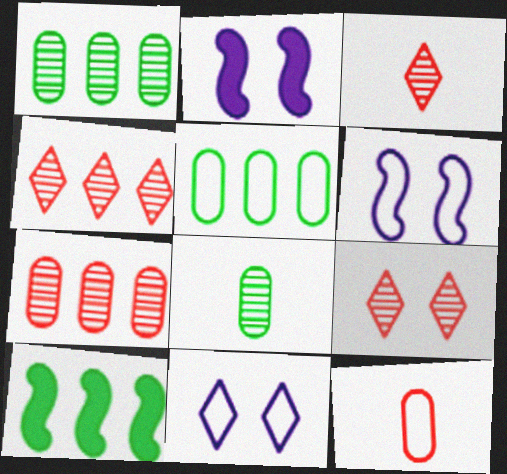[[2, 3, 5], 
[3, 4, 9]]